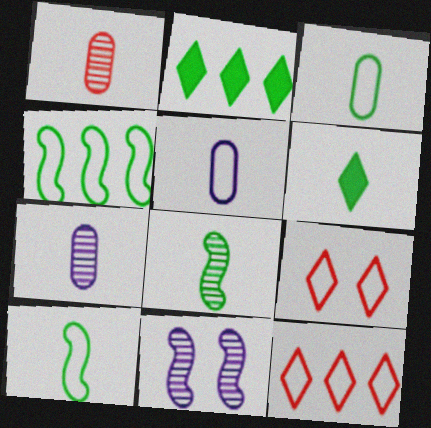[[3, 6, 8], 
[4, 5, 9]]